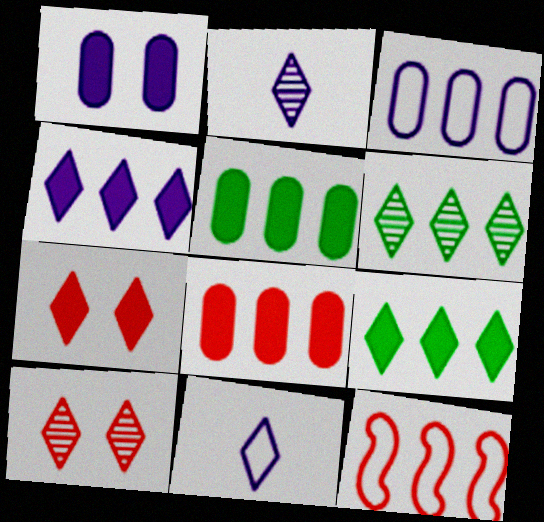[[2, 6, 10], 
[6, 7, 11], 
[9, 10, 11]]